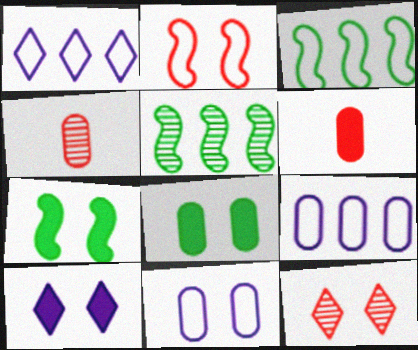[[1, 4, 7], 
[3, 4, 10], 
[4, 8, 9], 
[7, 11, 12]]